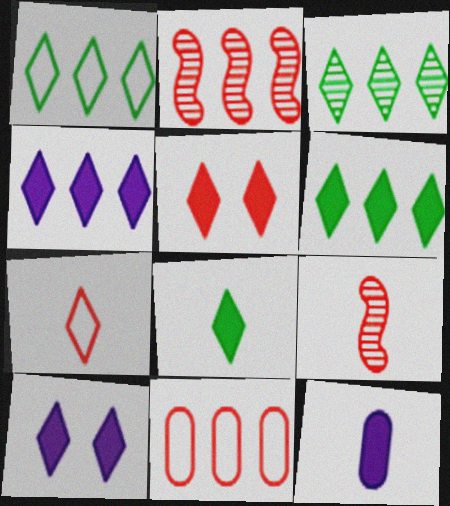[[1, 3, 6], 
[3, 7, 10], 
[4, 5, 8], 
[5, 9, 11]]